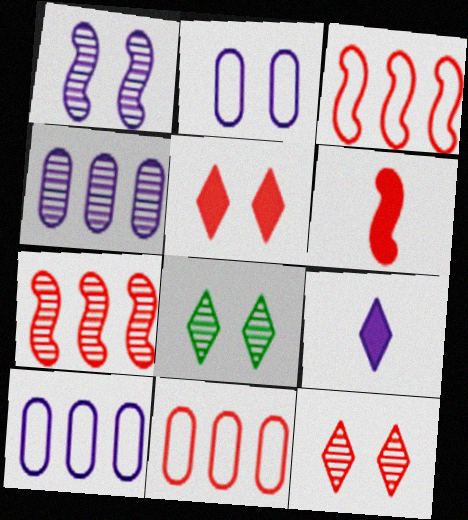[[1, 9, 10], 
[6, 8, 10], 
[6, 11, 12]]